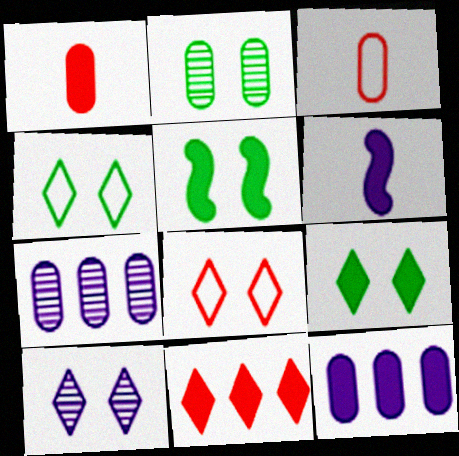[[2, 3, 12], 
[2, 4, 5], 
[8, 9, 10]]